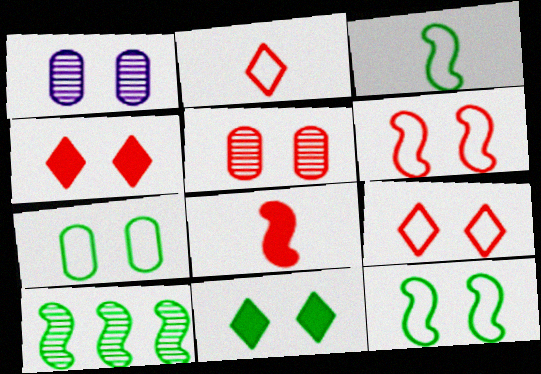[[1, 4, 12], 
[1, 6, 11], 
[4, 5, 6]]